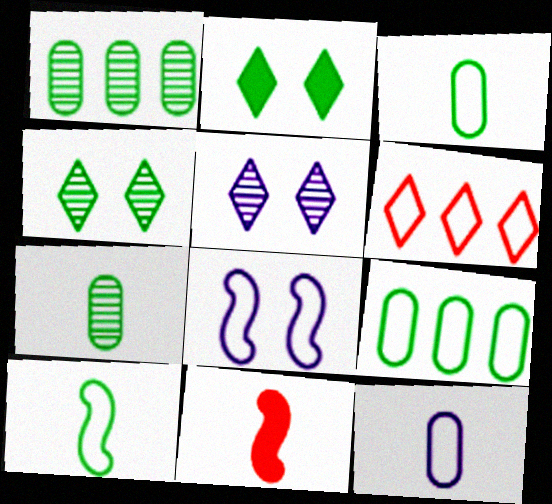[[1, 2, 10], 
[3, 6, 8], 
[5, 9, 11]]